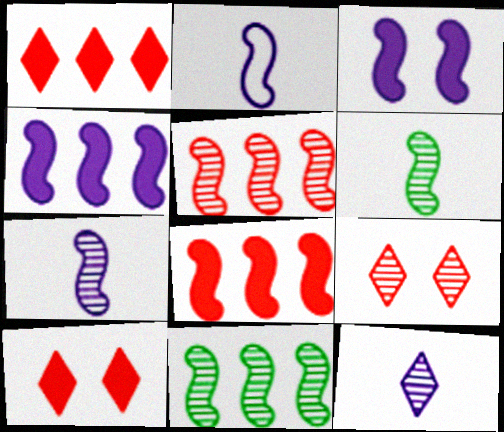[]